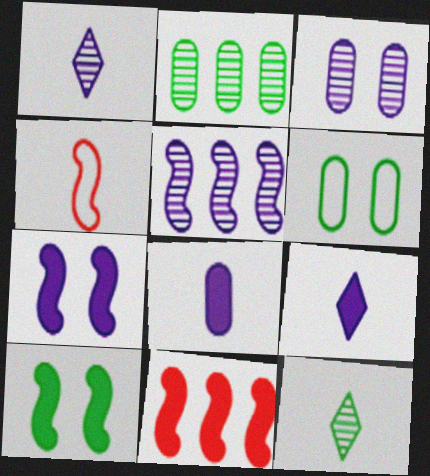[[1, 3, 5], 
[1, 6, 11], 
[4, 5, 10], 
[4, 8, 12]]